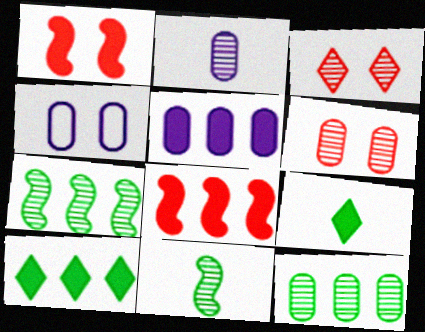[[1, 5, 9], 
[2, 3, 7], 
[2, 4, 5], 
[2, 6, 12], 
[5, 8, 10]]